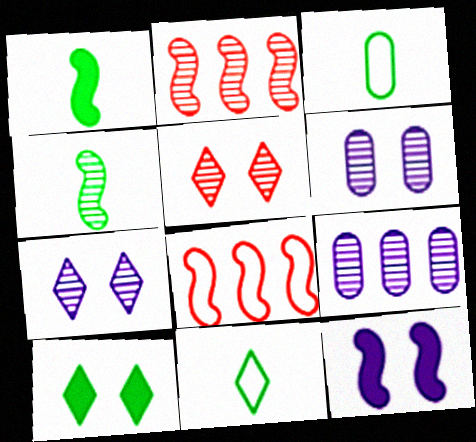[[4, 5, 9], 
[4, 8, 12]]